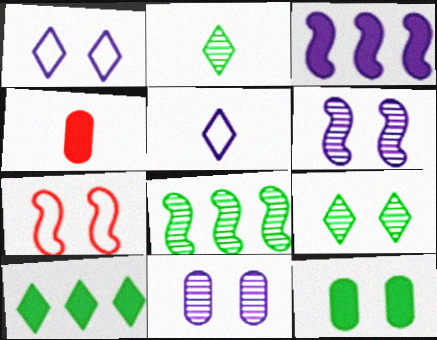[[1, 4, 8], 
[3, 5, 11]]